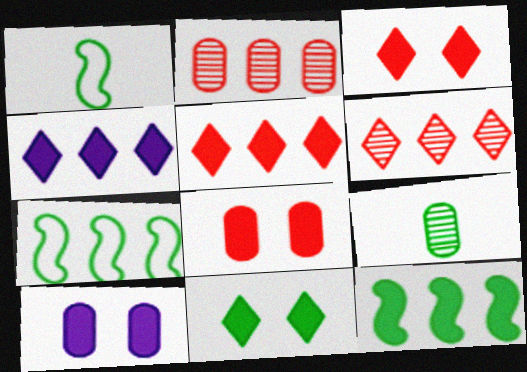[[1, 6, 10], 
[2, 4, 7], 
[7, 9, 11]]